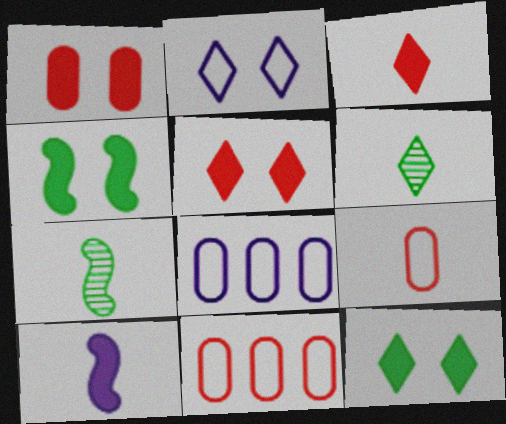[[5, 7, 8], 
[6, 9, 10]]